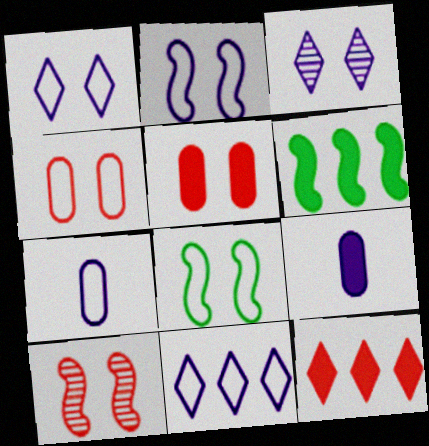[[1, 4, 8], 
[2, 7, 11], 
[3, 5, 8]]